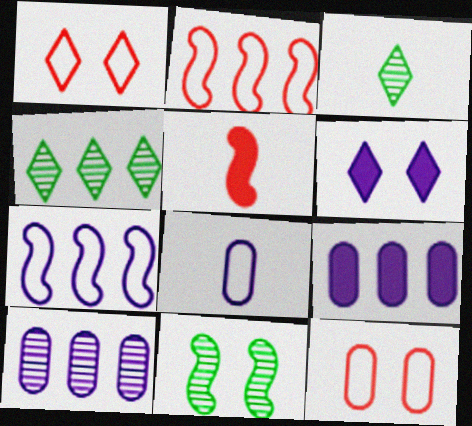[[2, 4, 9], 
[3, 5, 8], 
[5, 7, 11], 
[6, 11, 12]]